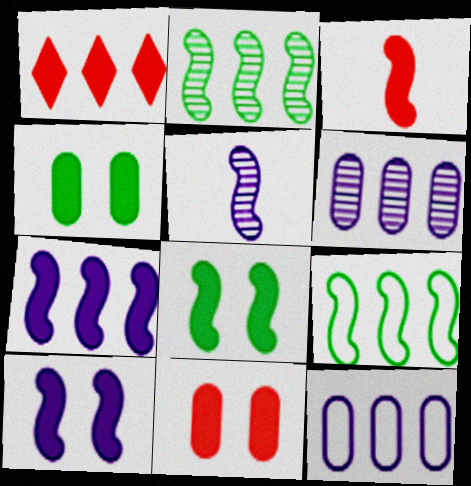[[1, 2, 12], 
[1, 3, 11], 
[1, 6, 9], 
[3, 7, 8]]